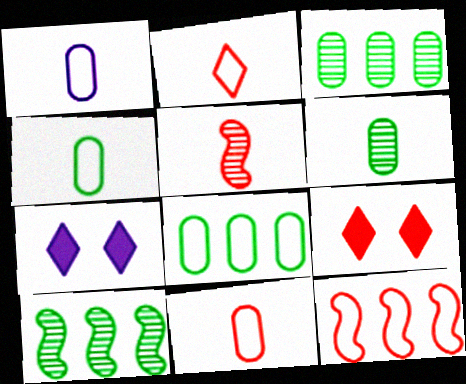[[1, 4, 11], 
[1, 9, 10], 
[5, 7, 8], 
[6, 7, 12], 
[7, 10, 11]]